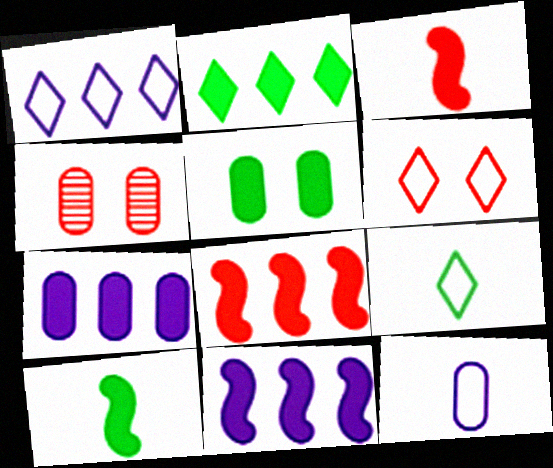[[1, 4, 10], 
[1, 6, 9], 
[2, 5, 10], 
[2, 7, 8], 
[4, 9, 11]]